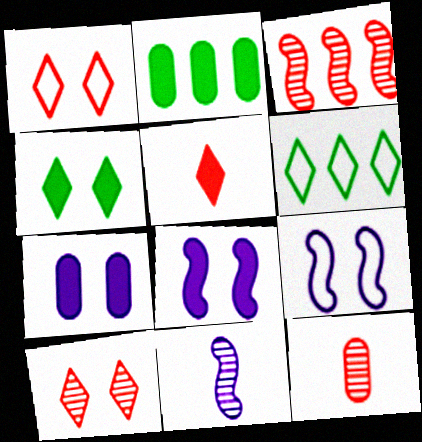[[1, 2, 11], 
[2, 5, 8], 
[3, 10, 12], 
[6, 8, 12]]